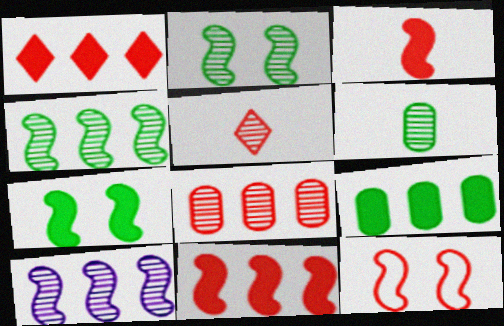[]